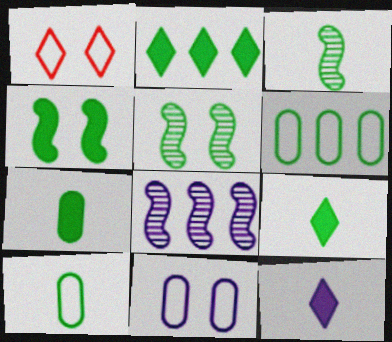[[1, 7, 8], 
[2, 4, 7], 
[2, 5, 10], 
[3, 9, 10], 
[5, 6, 9], 
[8, 11, 12]]